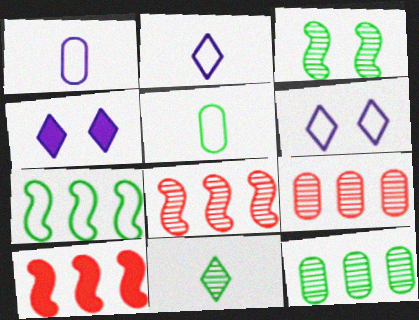[[3, 11, 12], 
[4, 5, 8]]